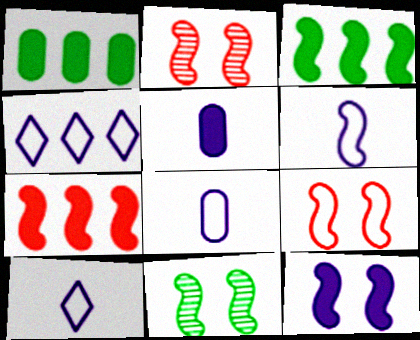[[1, 2, 10], 
[2, 3, 6], 
[6, 7, 11], 
[6, 8, 10], 
[9, 11, 12]]